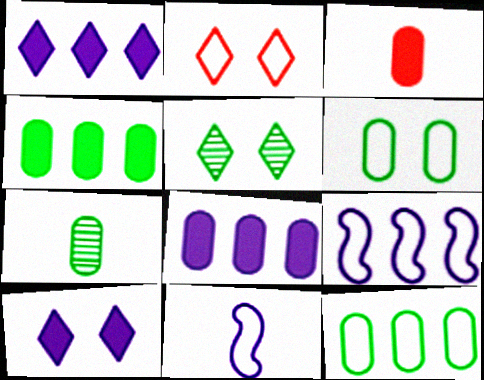[[2, 5, 10], 
[2, 11, 12], 
[3, 5, 9], 
[4, 6, 7]]